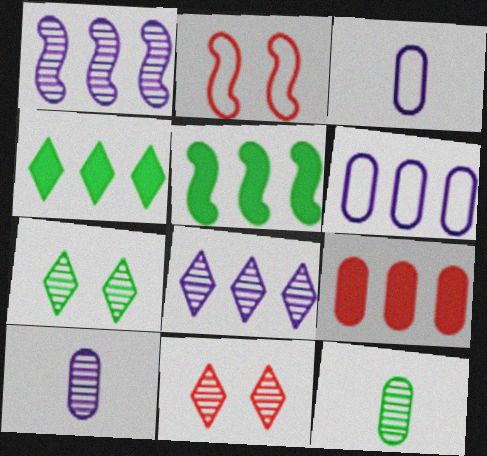[[1, 11, 12], 
[2, 4, 10], 
[3, 5, 11]]